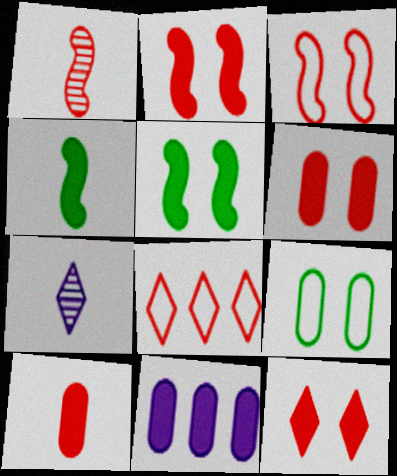[[1, 6, 8], 
[2, 6, 12], 
[4, 11, 12]]